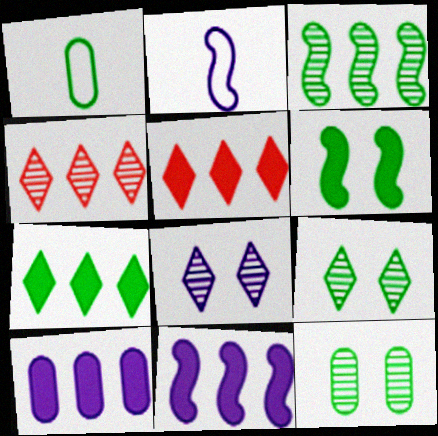[[2, 5, 12], 
[2, 8, 10]]